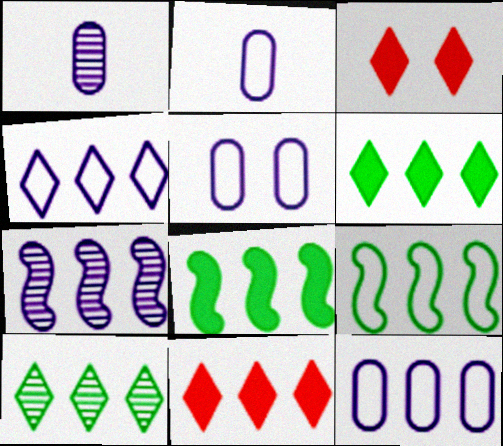[[1, 3, 9], 
[2, 5, 12], 
[4, 10, 11]]